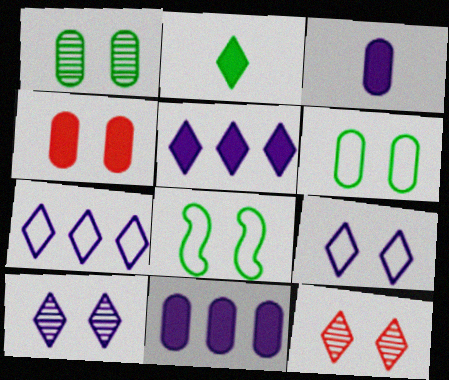[[2, 7, 12], 
[4, 8, 10]]